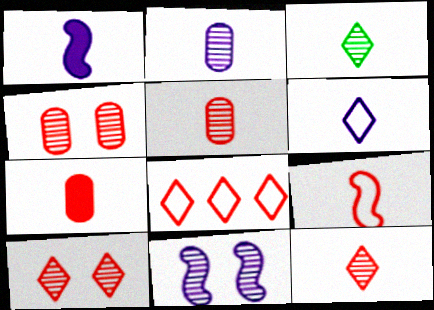[[1, 2, 6], 
[7, 9, 12]]